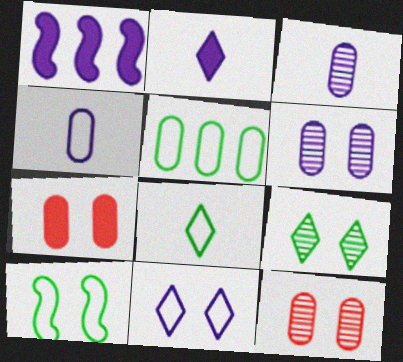[[1, 3, 11], 
[1, 8, 12], 
[3, 5, 7], 
[5, 8, 10]]